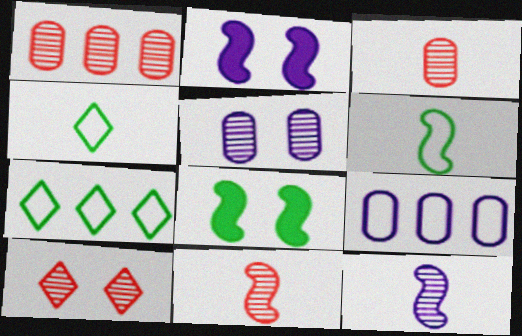[[1, 2, 4], 
[1, 10, 11], 
[2, 3, 7]]